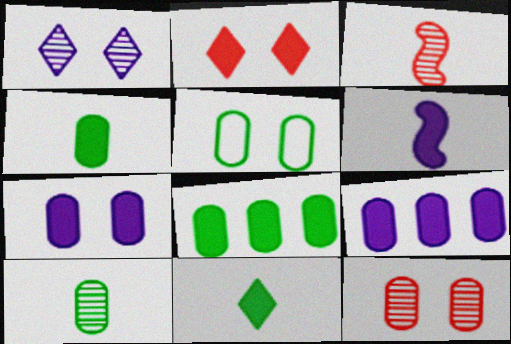[[2, 6, 8], 
[5, 7, 12], 
[5, 8, 10]]